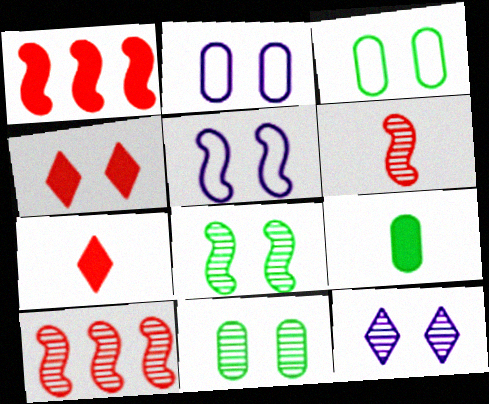[[2, 4, 8], 
[4, 5, 11]]